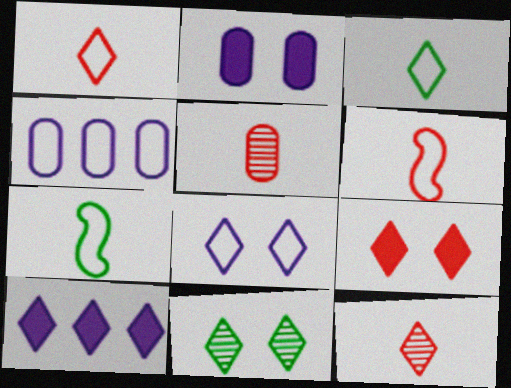[[1, 10, 11], 
[8, 9, 11]]